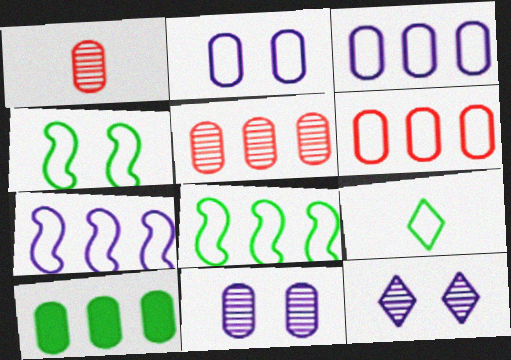[[1, 2, 10], 
[3, 5, 10]]